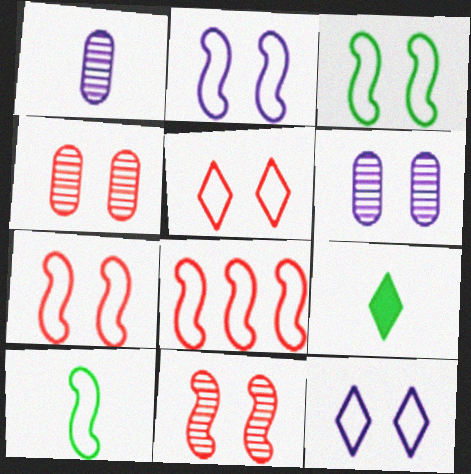[[2, 3, 7], 
[2, 8, 10], 
[6, 8, 9]]